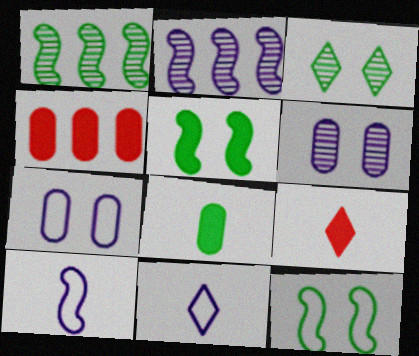[[1, 7, 9], 
[3, 4, 10]]